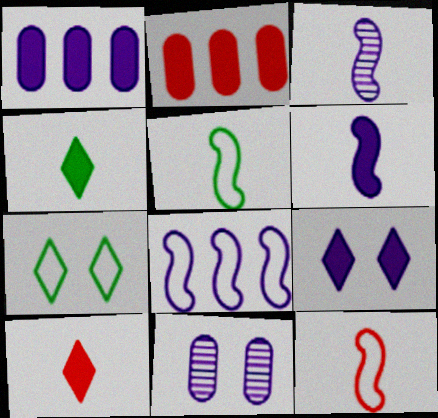[[1, 6, 9], 
[2, 3, 7]]